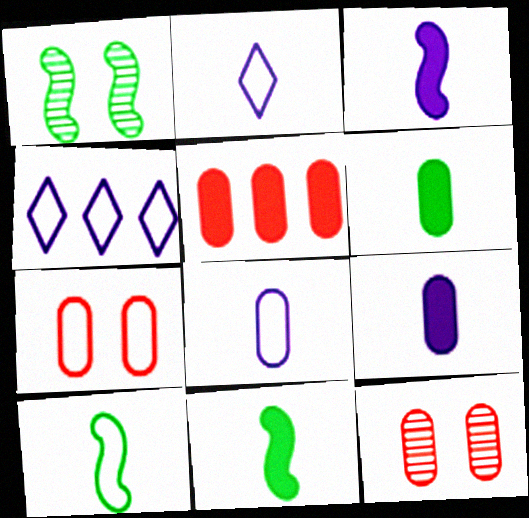[[1, 2, 5], 
[4, 7, 10], 
[4, 11, 12]]